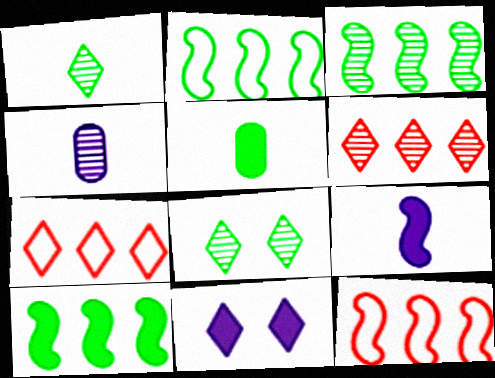[[1, 7, 11], 
[2, 3, 10], 
[2, 5, 8]]